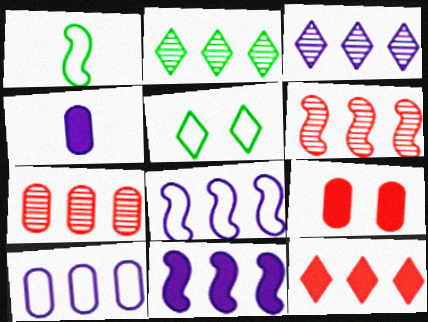[[1, 3, 9], 
[3, 10, 11], 
[4, 5, 6]]